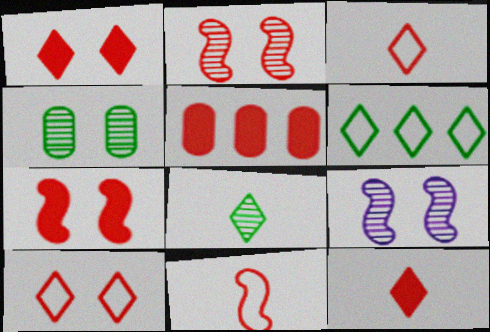[[2, 3, 5], 
[5, 7, 12]]